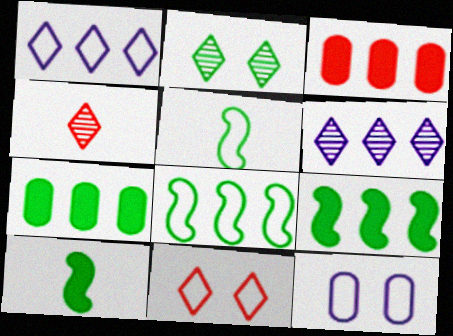[[2, 4, 6], 
[2, 5, 7], 
[3, 6, 8], 
[4, 9, 12]]